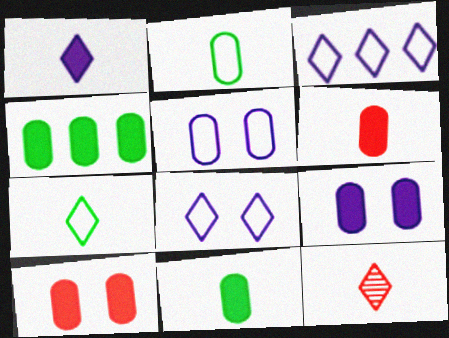[[1, 7, 12], 
[4, 6, 9]]